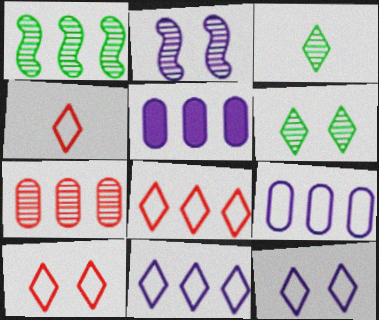[[1, 5, 8], 
[2, 3, 7], 
[4, 8, 10]]